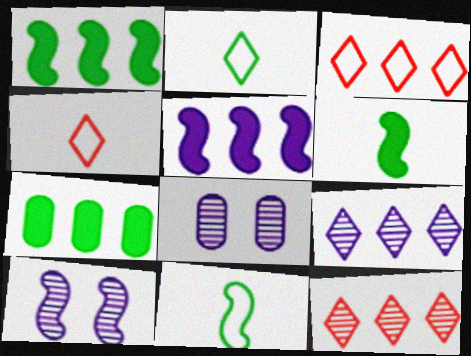[[1, 4, 8], 
[3, 6, 8], 
[4, 7, 10]]